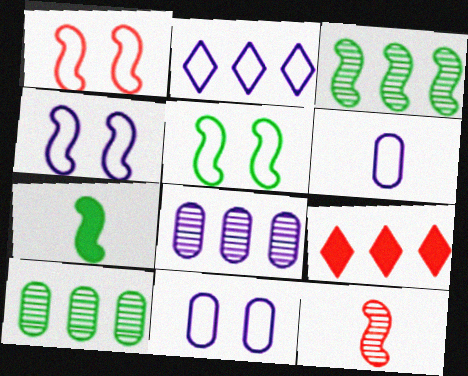[[1, 4, 5], 
[2, 4, 6], 
[3, 5, 7]]